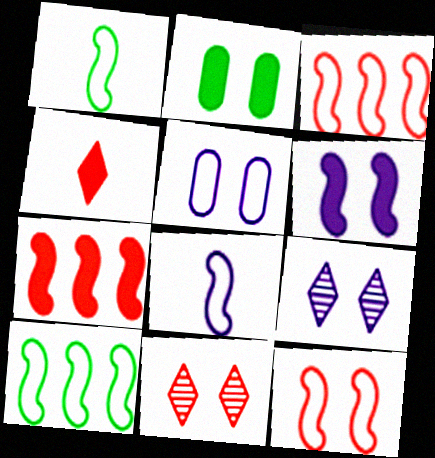[[2, 9, 12], 
[5, 6, 9], 
[8, 10, 12]]